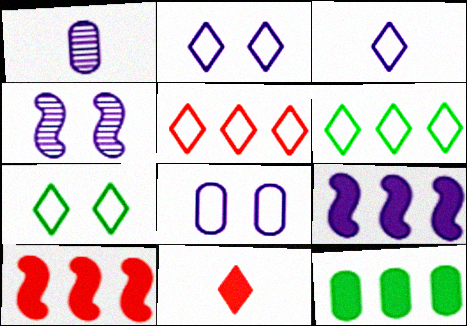[[1, 2, 9], 
[1, 7, 10], 
[3, 5, 7]]